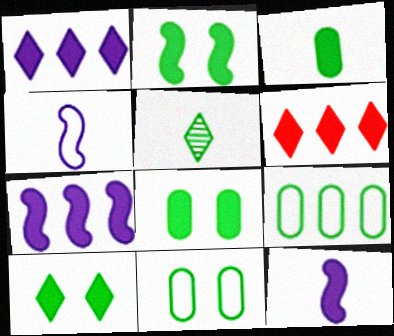[[2, 5, 9], 
[2, 8, 10], 
[6, 8, 12]]